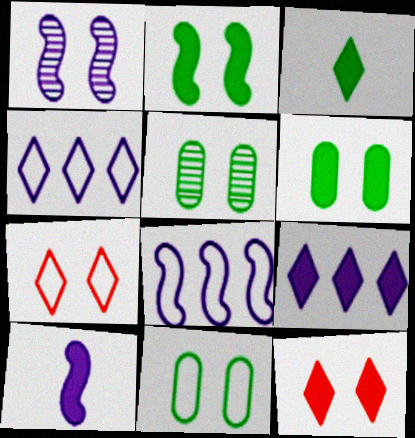[[1, 6, 7], 
[1, 8, 10], 
[1, 11, 12], 
[3, 9, 12], 
[5, 6, 11]]